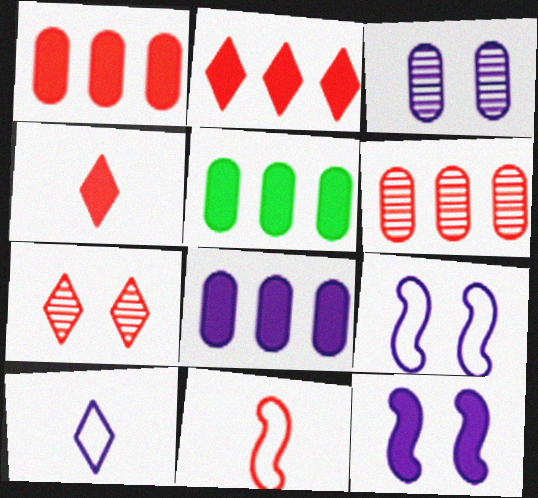[[1, 5, 8], 
[1, 7, 11], 
[4, 5, 12]]